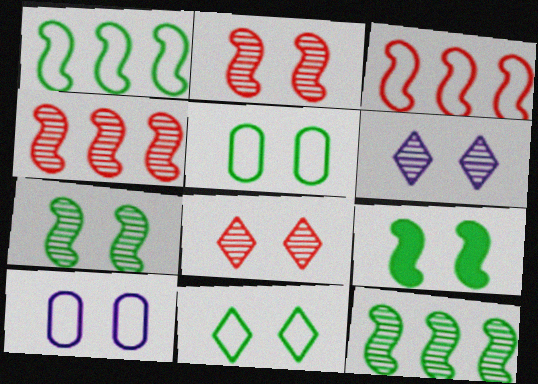[[8, 9, 10]]